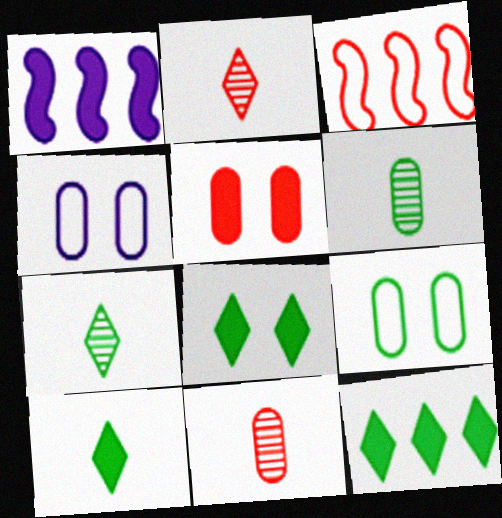[[1, 2, 9], 
[1, 5, 10], 
[2, 3, 5], 
[8, 10, 12]]